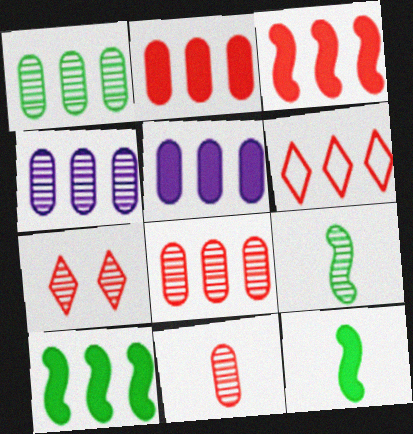[[1, 4, 8], 
[3, 6, 8], 
[4, 6, 10], 
[4, 7, 9]]